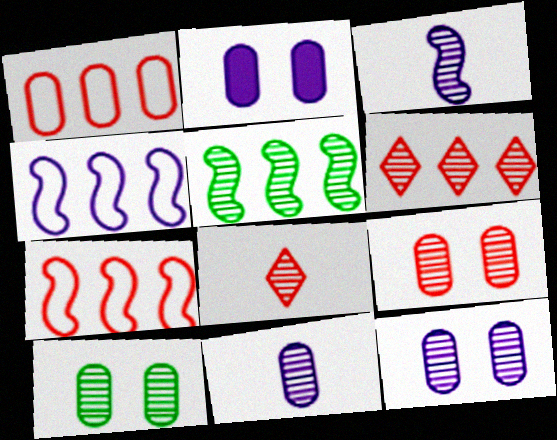[[3, 6, 10], 
[5, 8, 12], 
[9, 10, 12]]